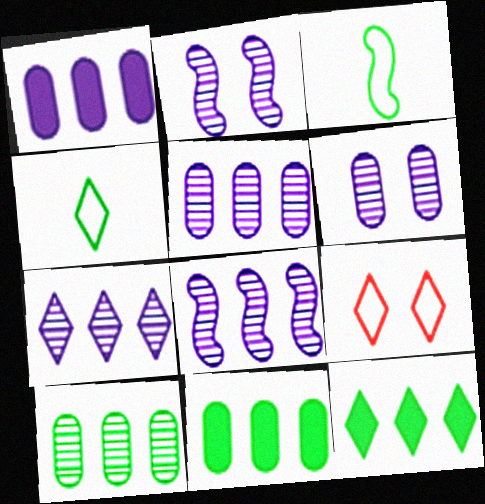[[5, 7, 8]]